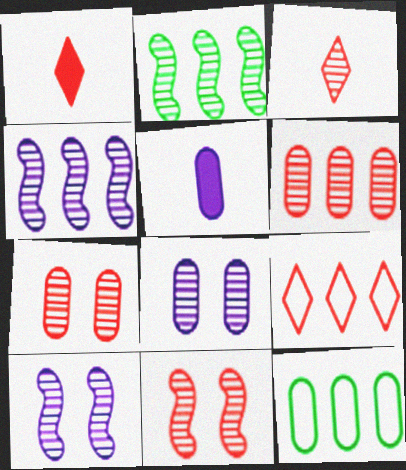[[1, 10, 12], 
[2, 3, 8], 
[3, 6, 11], 
[5, 7, 12]]